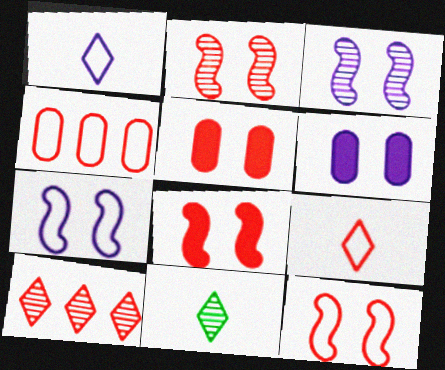[[2, 8, 12], 
[4, 9, 12]]